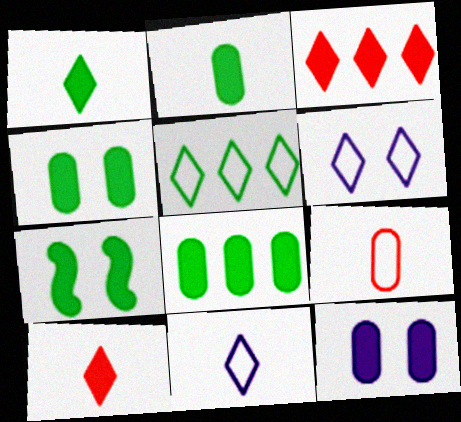[[1, 7, 8], 
[2, 4, 8]]